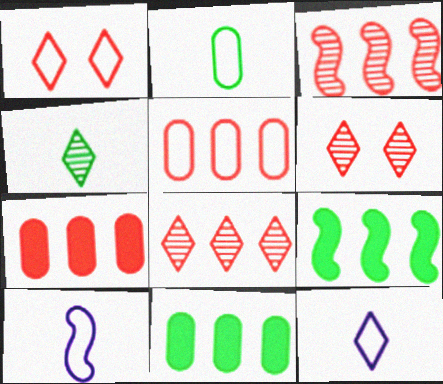[[6, 10, 11]]